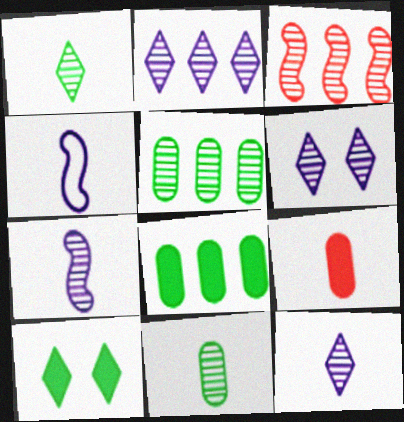[[1, 4, 9], 
[2, 3, 5], 
[2, 6, 12], 
[3, 6, 11]]